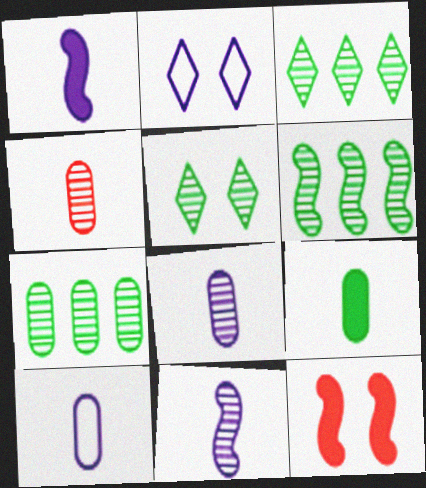[[3, 6, 7], 
[3, 10, 12], 
[4, 9, 10]]